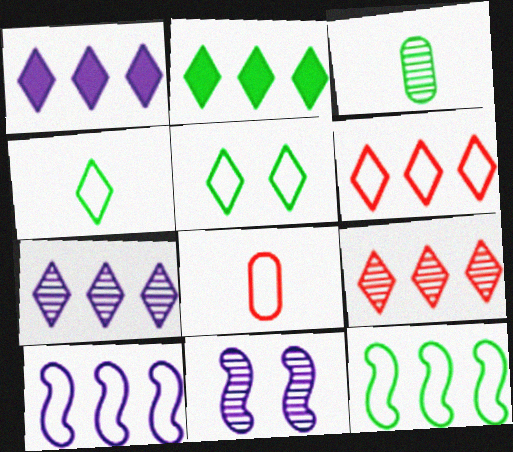[[2, 6, 7], 
[2, 8, 11], 
[3, 9, 11], 
[5, 8, 10]]